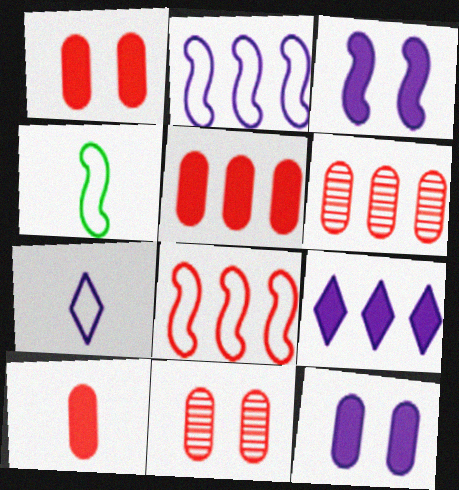[[1, 5, 10], 
[4, 9, 11]]